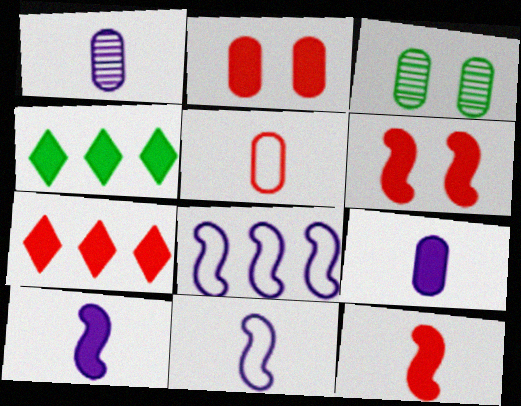[[2, 4, 10], 
[2, 7, 12], 
[3, 7, 11], 
[4, 6, 9]]